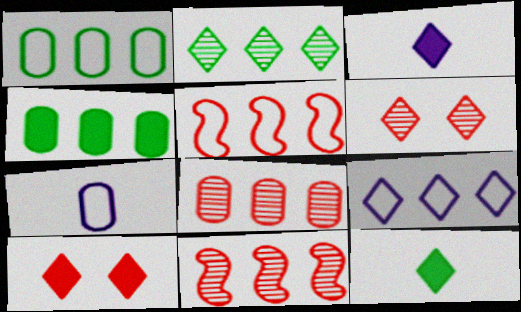[[1, 5, 9], 
[4, 9, 11], 
[6, 9, 12]]